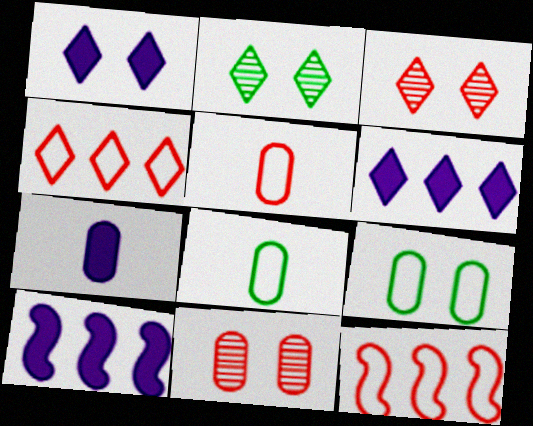[[1, 7, 10], 
[2, 5, 10], 
[2, 7, 12], 
[3, 8, 10]]